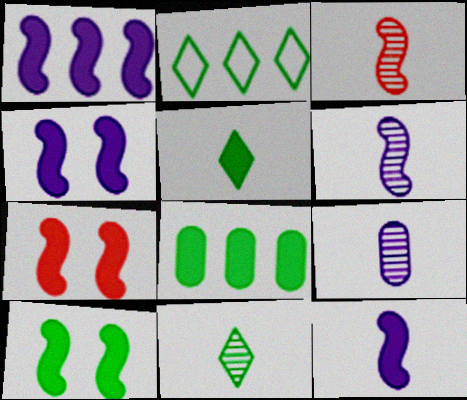[[1, 4, 12], 
[2, 7, 9], 
[3, 9, 11], 
[4, 7, 10], 
[5, 8, 10]]